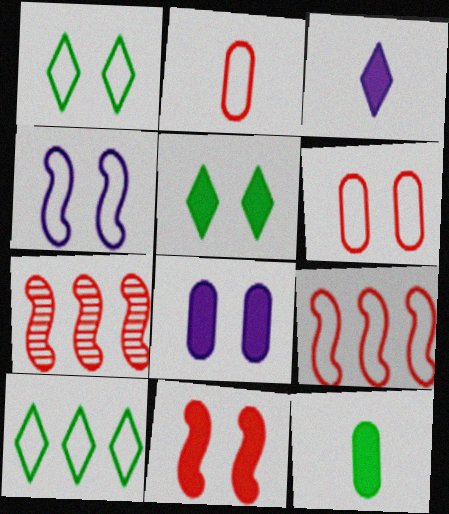[[1, 4, 6], 
[2, 4, 10], 
[5, 8, 11]]